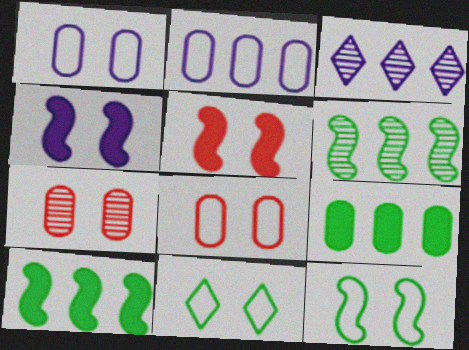[[4, 7, 11]]